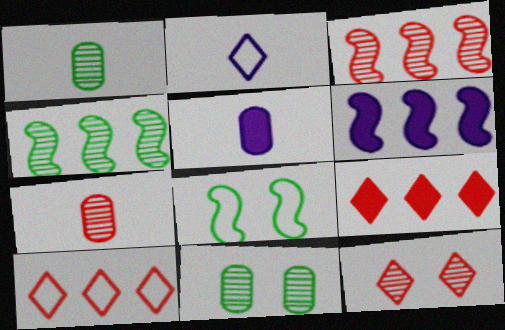[[3, 7, 12]]